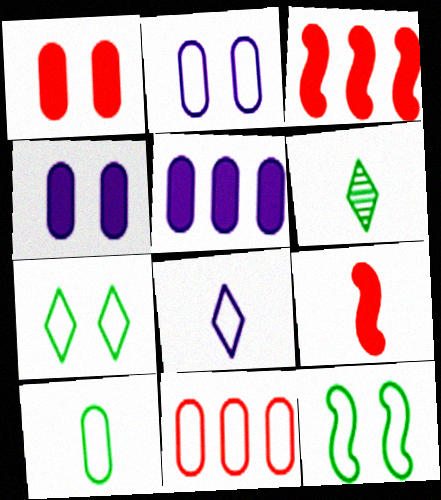[[2, 3, 6], 
[2, 10, 11], 
[8, 11, 12]]